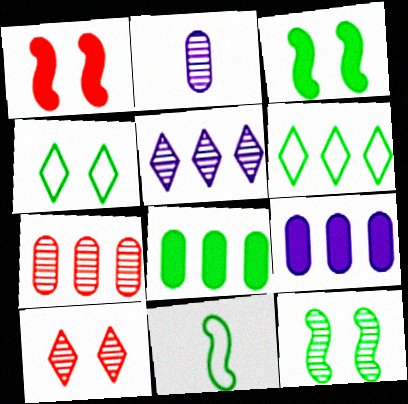[[1, 2, 6], 
[9, 10, 11]]